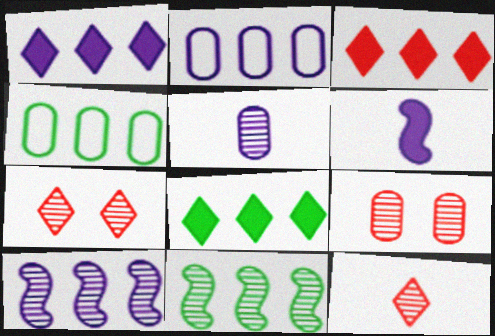[[1, 2, 10], 
[1, 3, 8], 
[2, 3, 11], 
[3, 4, 10], 
[4, 6, 7], 
[4, 8, 11], 
[5, 7, 11]]